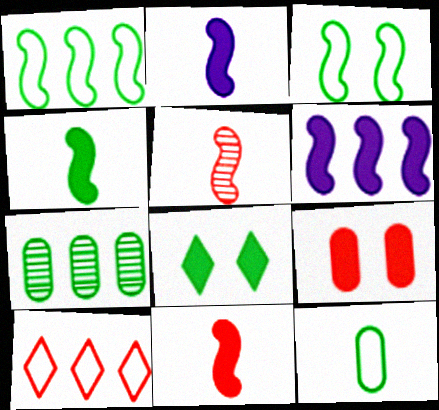[[2, 4, 11], 
[3, 5, 6], 
[5, 9, 10], 
[6, 7, 10]]